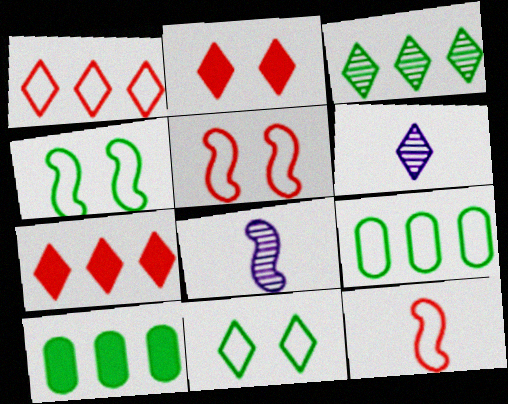[[2, 8, 9], 
[5, 6, 10], 
[6, 7, 11]]